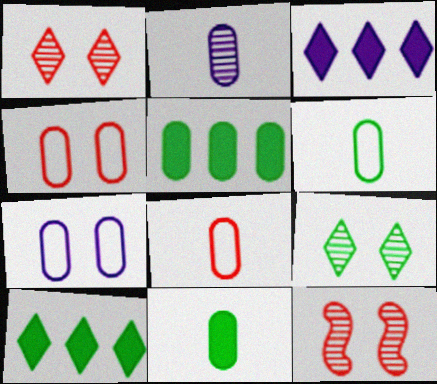[[2, 4, 5], 
[2, 8, 11], 
[3, 6, 12]]